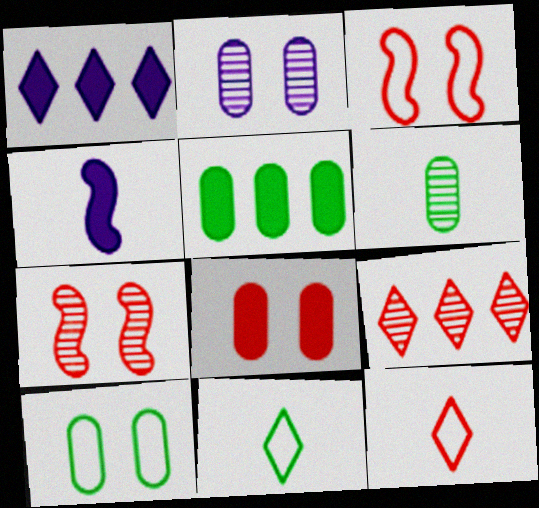[[1, 3, 6], 
[2, 8, 10], 
[4, 6, 12], 
[4, 9, 10], 
[5, 6, 10]]